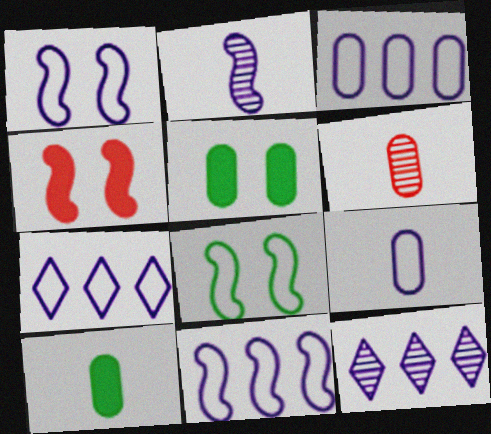[[1, 7, 9], 
[3, 5, 6], 
[3, 7, 11], 
[6, 9, 10]]